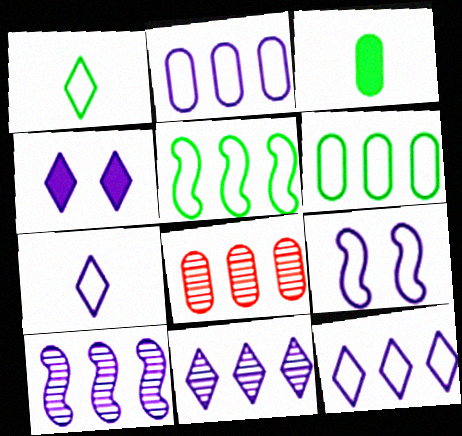[[2, 7, 9], 
[4, 7, 11]]